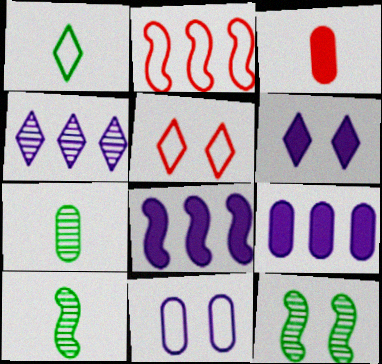[[1, 2, 11], 
[2, 6, 7], 
[5, 7, 8], 
[5, 9, 10]]